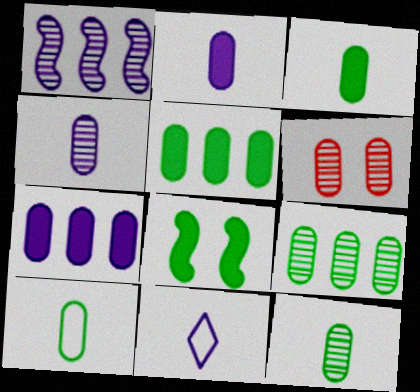[[3, 10, 12], 
[4, 6, 9], 
[6, 7, 10]]